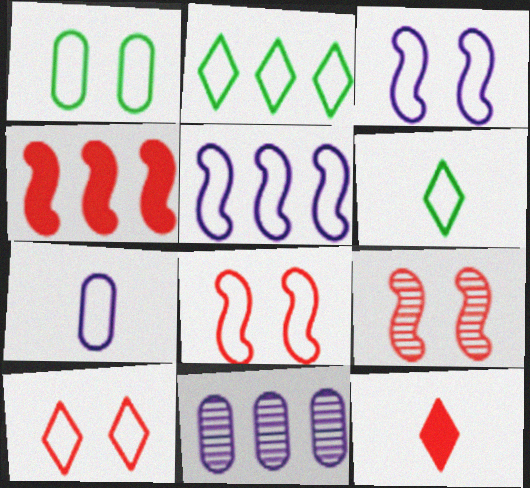[[1, 3, 10], 
[2, 4, 11], 
[2, 7, 8]]